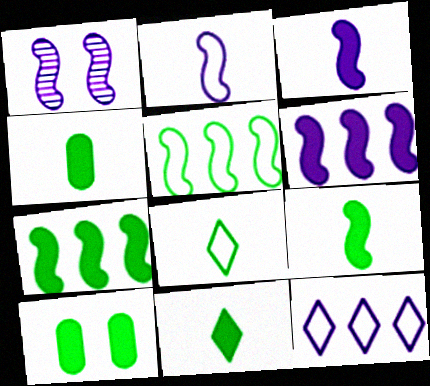[[1, 2, 6], 
[4, 9, 11], 
[7, 10, 11]]